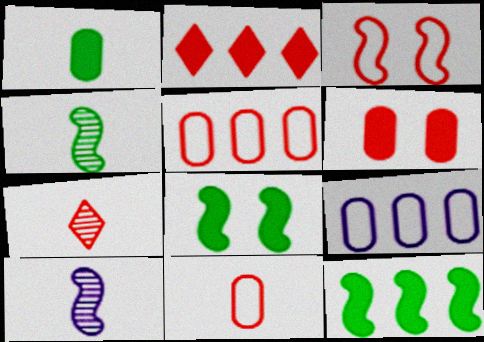[[3, 10, 12], 
[7, 8, 9]]